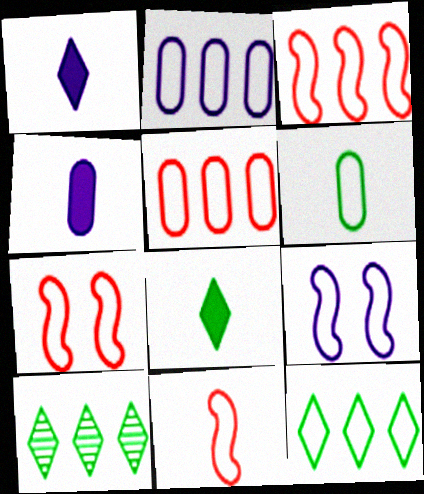[[2, 3, 12], 
[3, 7, 11], 
[4, 7, 10]]